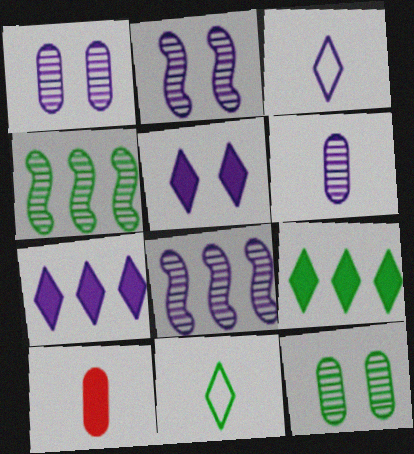[]